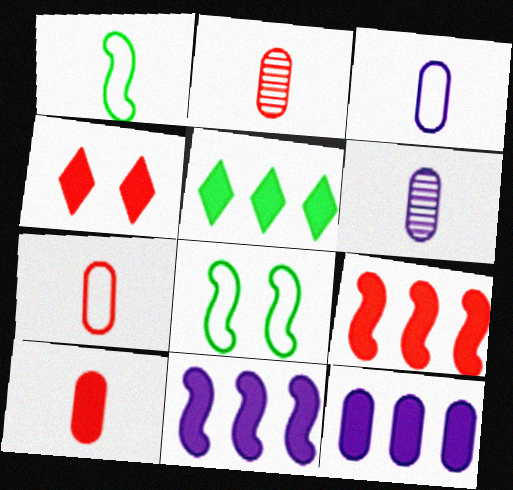[[2, 7, 10], 
[4, 9, 10], 
[5, 9, 12]]